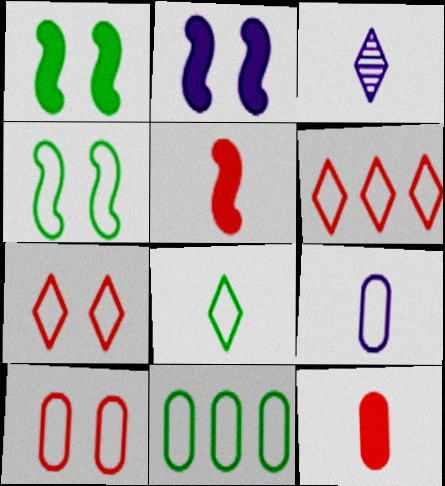[[4, 6, 9], 
[4, 8, 11], 
[9, 10, 11]]